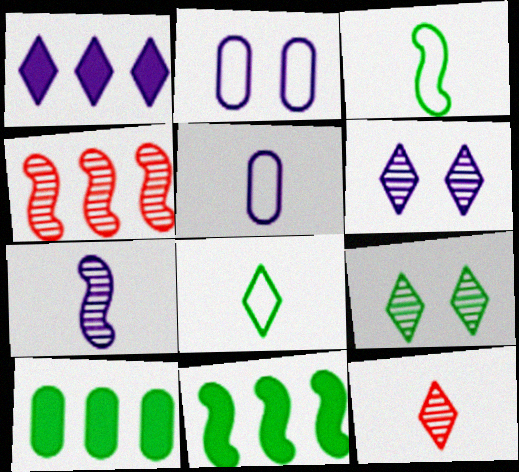[[1, 2, 7], 
[2, 11, 12], 
[3, 9, 10]]